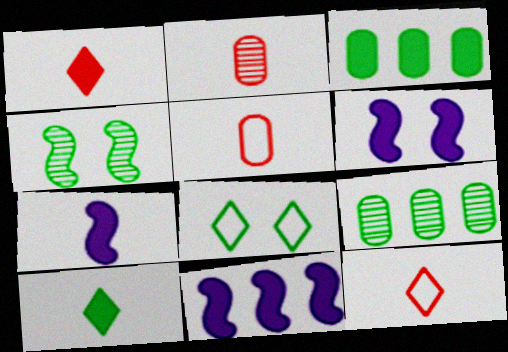[[1, 3, 6], 
[2, 8, 11], 
[6, 7, 11], 
[6, 9, 12]]